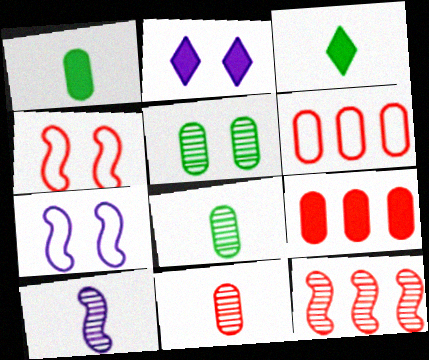[[2, 4, 5]]